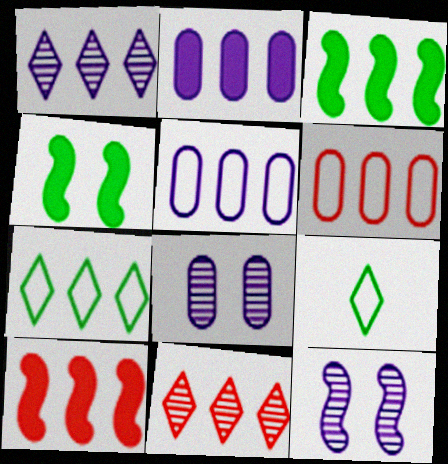[[1, 3, 6], 
[3, 5, 11], 
[6, 10, 11], 
[8, 9, 10]]